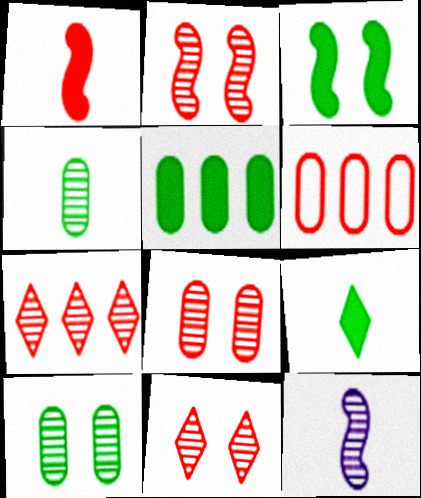[[1, 6, 11], 
[2, 8, 11], 
[3, 5, 9], 
[7, 10, 12]]